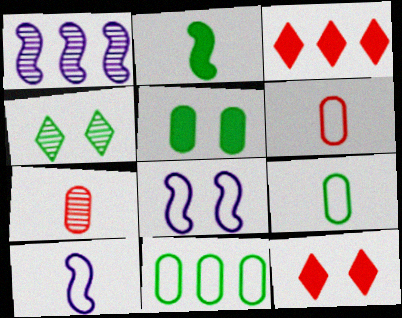[[1, 3, 11], 
[1, 4, 7], 
[1, 9, 12], 
[2, 4, 11]]